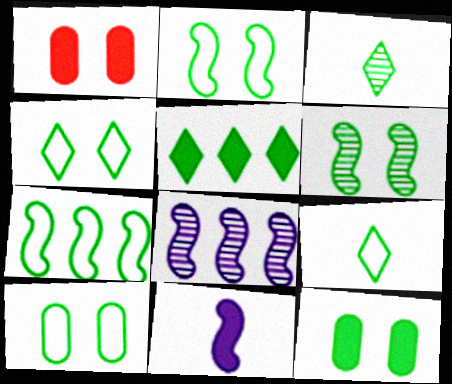[[1, 5, 11], 
[1, 8, 9], 
[2, 4, 10], 
[3, 4, 5], 
[3, 7, 12], 
[4, 6, 12], 
[7, 9, 10]]